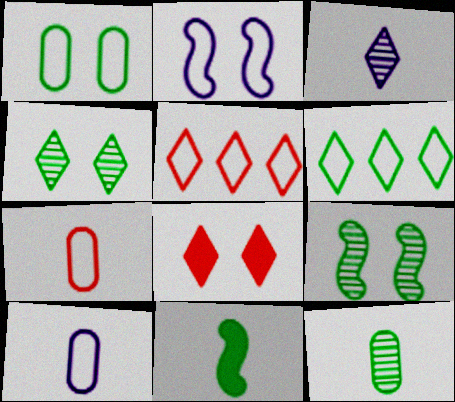[[2, 6, 7], 
[3, 6, 8], 
[3, 7, 11]]